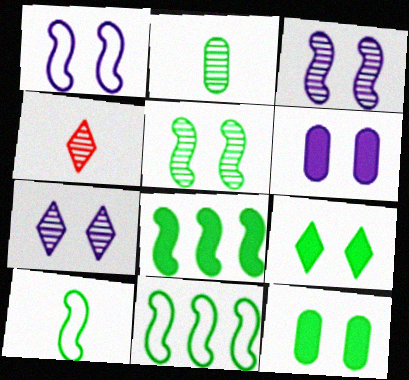[[1, 6, 7], 
[2, 9, 11], 
[4, 6, 11], 
[5, 8, 10]]